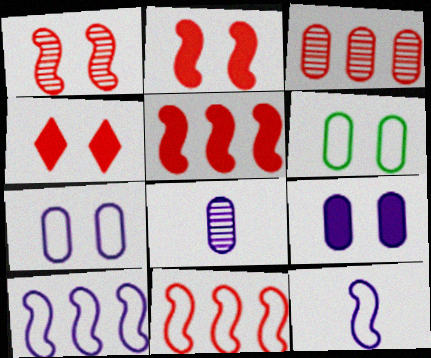[]